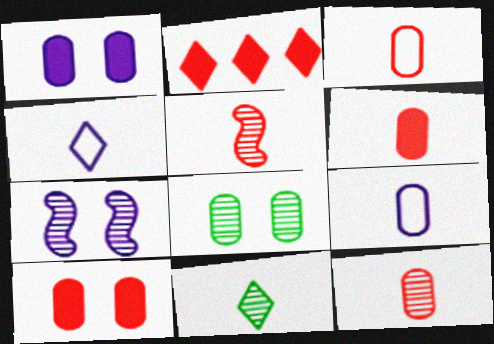[[3, 6, 12]]